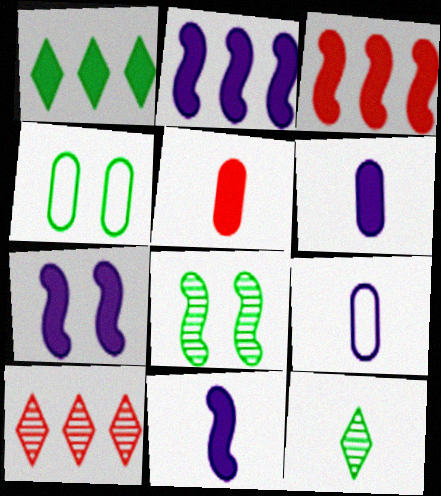[[1, 5, 7], 
[2, 7, 11], 
[4, 10, 11]]